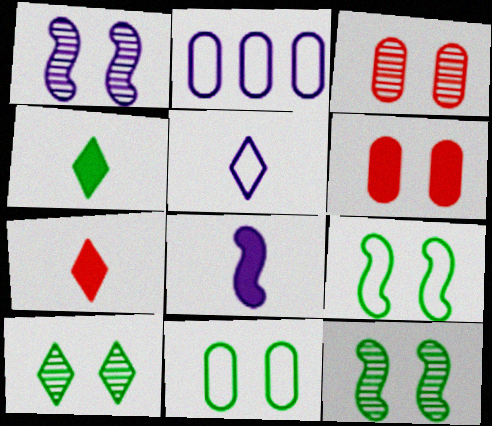[[1, 3, 10], 
[2, 7, 12]]